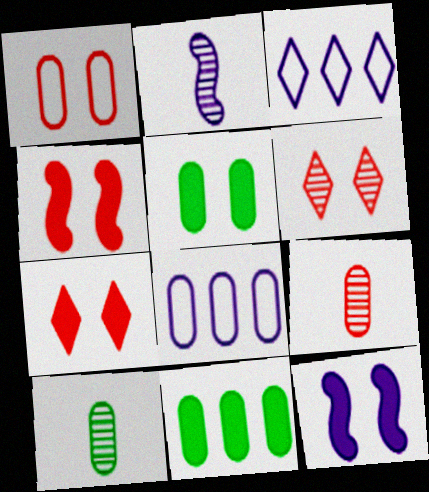[[1, 4, 6], 
[3, 4, 10], 
[5, 7, 12], 
[5, 8, 9]]